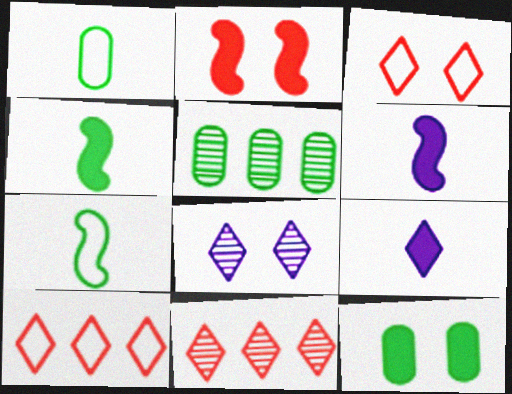[[1, 5, 12], 
[3, 5, 6]]